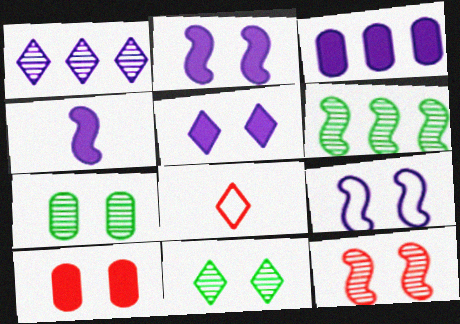[[3, 4, 5], 
[9, 10, 11]]